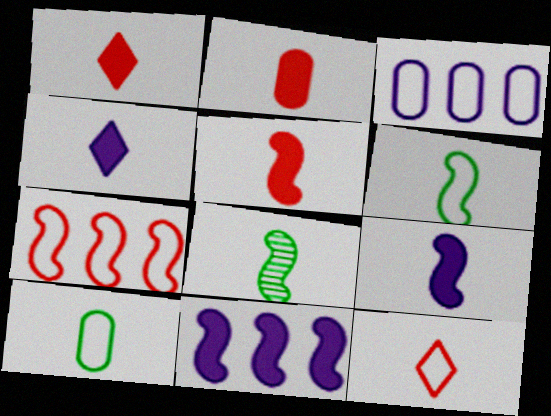[[1, 2, 5]]